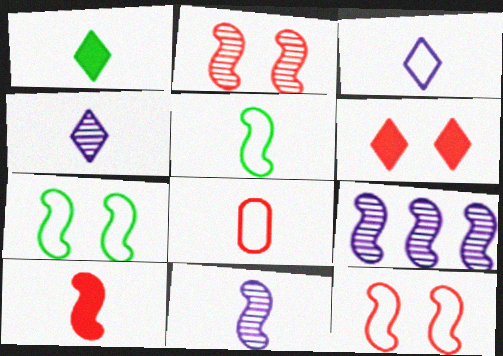[[1, 8, 11], 
[3, 5, 8], 
[5, 10, 11], 
[7, 9, 10]]